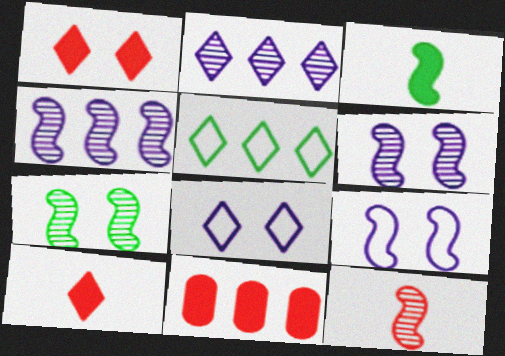[[4, 5, 11], 
[4, 7, 12]]